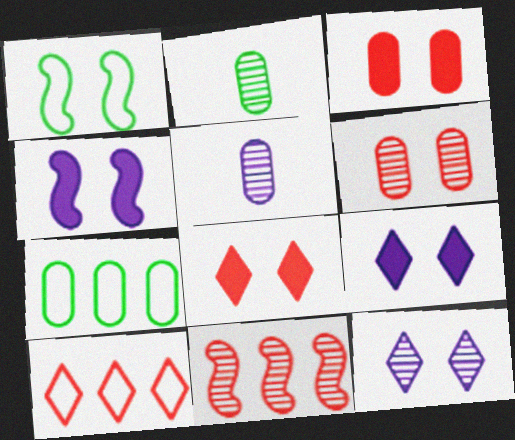[[1, 3, 12], 
[1, 6, 9], 
[2, 4, 10], 
[2, 11, 12], 
[3, 5, 7]]